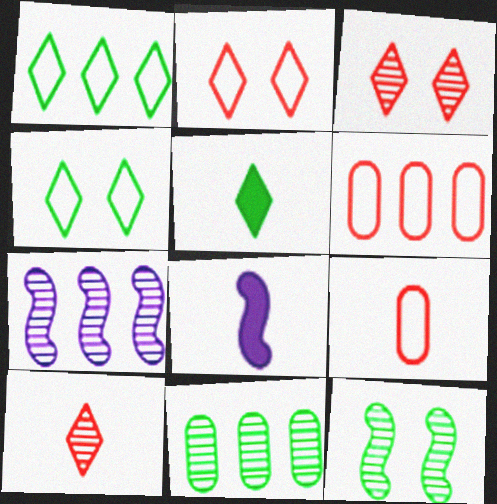[[2, 8, 11]]